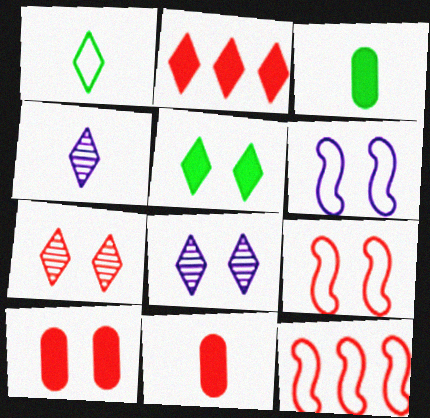[[1, 2, 8], 
[3, 8, 12], 
[7, 9, 10], 
[7, 11, 12]]